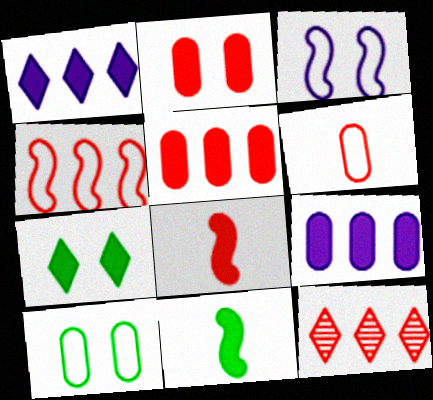[[1, 2, 11], 
[4, 5, 12], 
[7, 8, 9]]